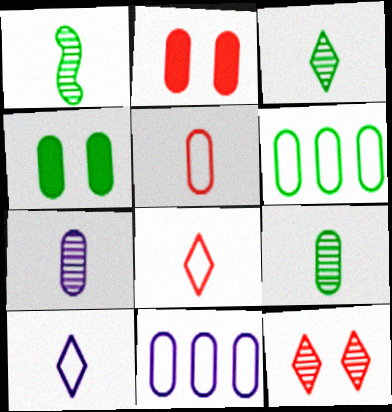[[1, 3, 9], 
[2, 6, 7], 
[2, 9, 11], 
[4, 6, 9]]